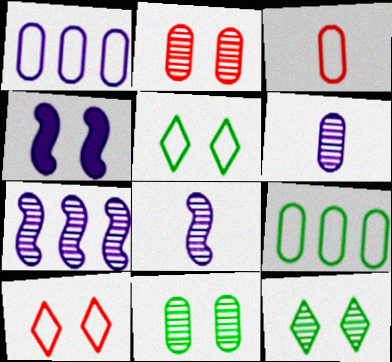[[2, 4, 5], 
[4, 10, 11]]